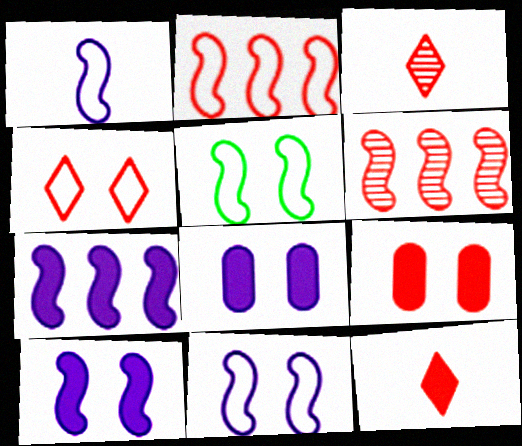[[1, 2, 5], 
[2, 3, 9]]